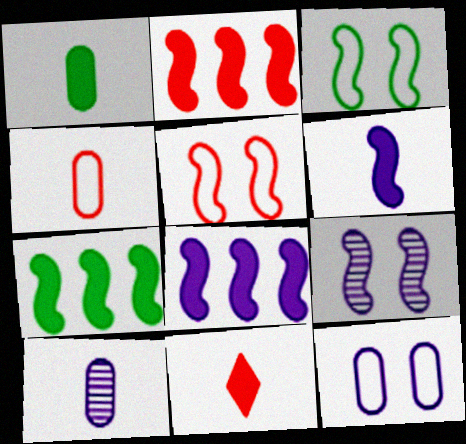[[1, 4, 10], 
[1, 6, 11], 
[2, 7, 8]]